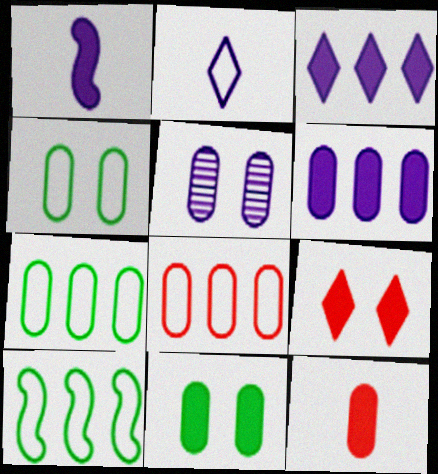[[5, 7, 12], 
[6, 11, 12]]